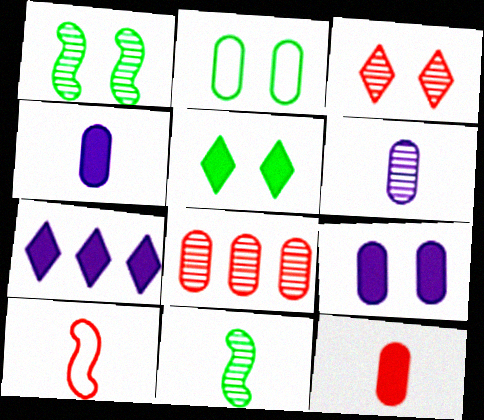[[1, 2, 5], 
[2, 4, 8]]